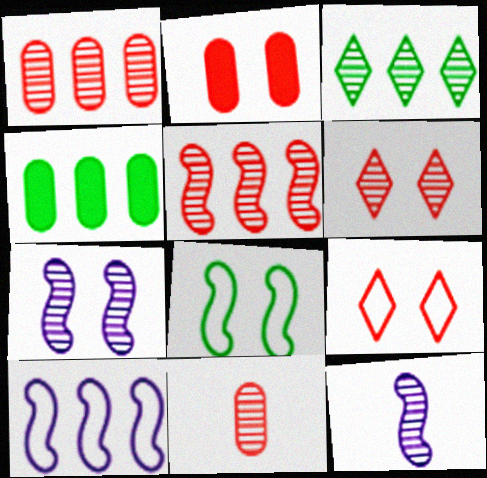[[3, 7, 11], 
[4, 9, 12], 
[5, 6, 11]]